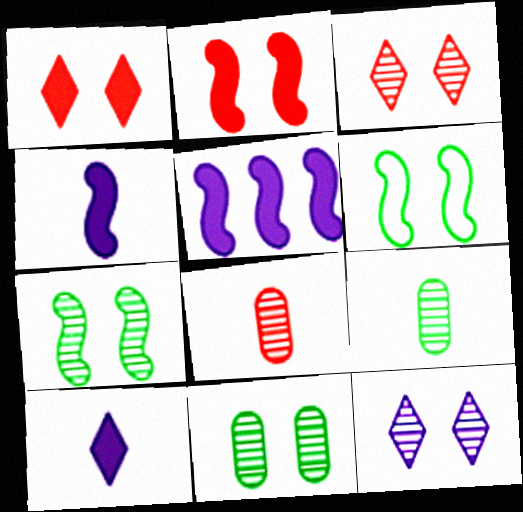[]